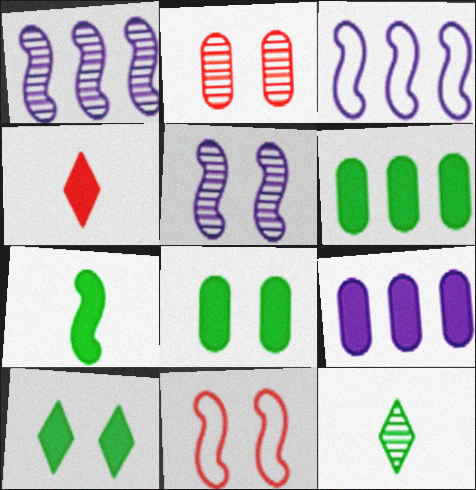[[1, 2, 12], 
[1, 7, 11], 
[6, 7, 10], 
[9, 11, 12]]